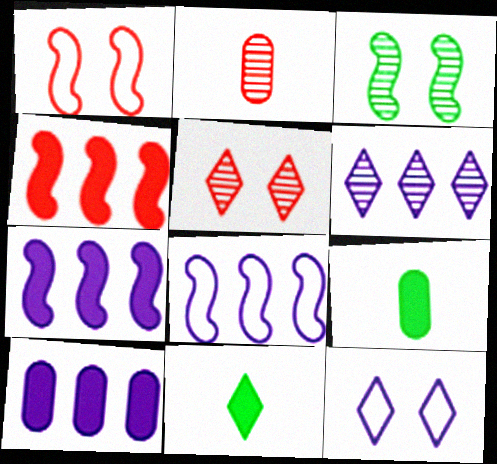[[1, 6, 9], 
[2, 3, 6], 
[5, 8, 9], 
[6, 8, 10]]